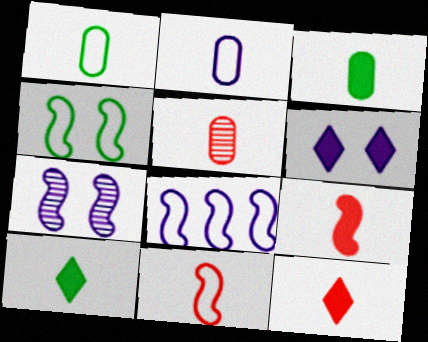[[2, 3, 5], 
[4, 8, 11], 
[5, 11, 12]]